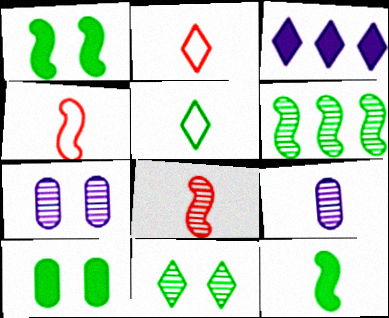[[2, 3, 11], 
[2, 9, 12], 
[5, 6, 10]]